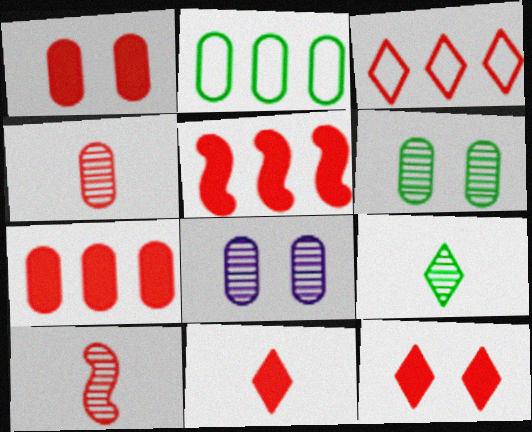[[1, 3, 10], 
[1, 5, 11]]